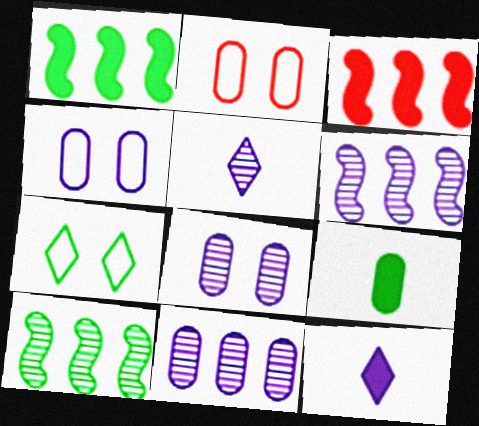[[1, 2, 5], 
[2, 9, 11], 
[2, 10, 12], 
[4, 6, 12], 
[5, 6, 8], 
[7, 9, 10]]